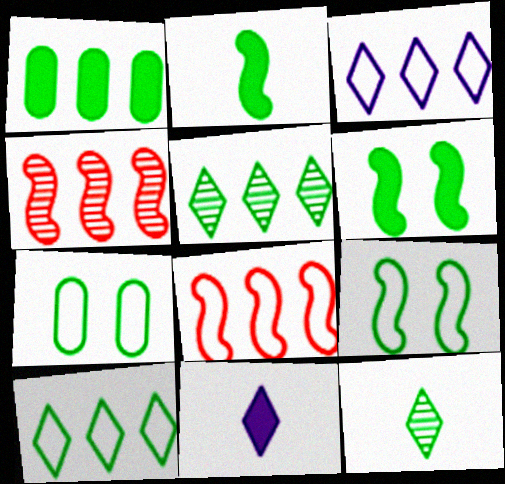[[1, 3, 4], 
[1, 9, 12], 
[2, 5, 7], 
[4, 7, 11]]